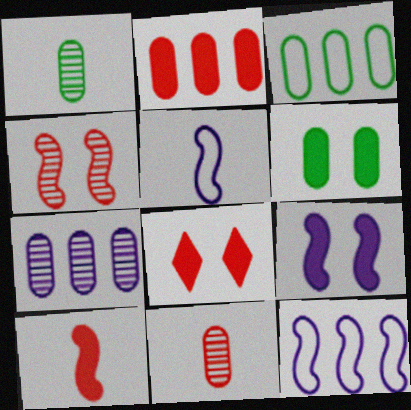[[1, 3, 6], 
[1, 8, 12], 
[2, 3, 7], 
[2, 8, 10], 
[6, 8, 9]]